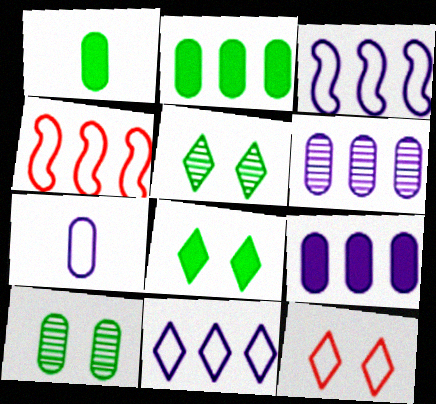[]